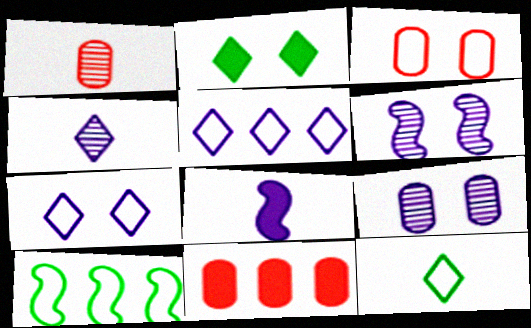[[1, 3, 11], 
[1, 8, 12], 
[2, 3, 6], 
[2, 8, 11], 
[5, 8, 9], 
[6, 11, 12]]